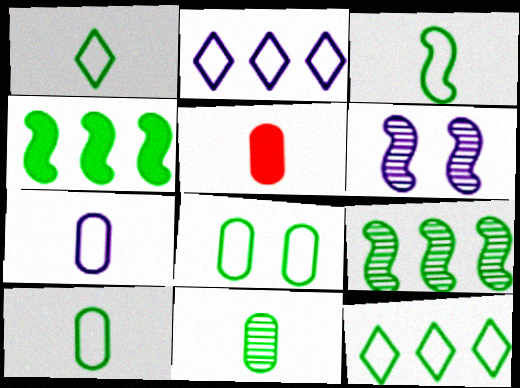[[1, 3, 10], 
[3, 8, 12], 
[5, 6, 12], 
[5, 7, 11]]